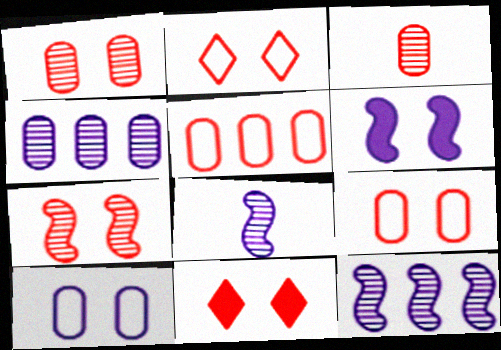[[7, 9, 11]]